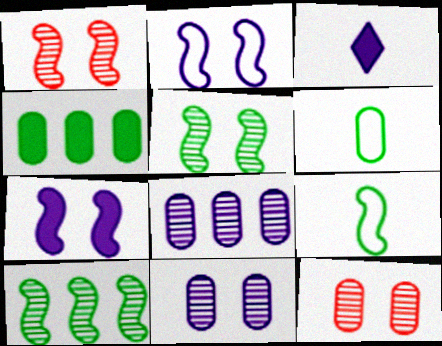[[2, 3, 8]]